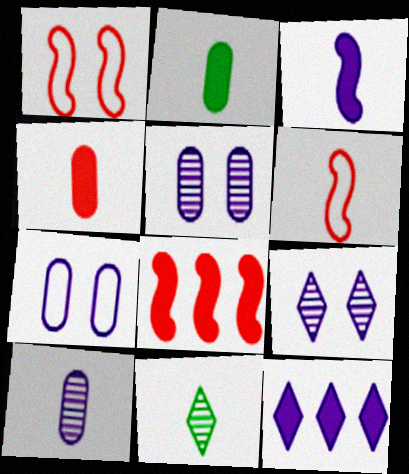[[7, 8, 11]]